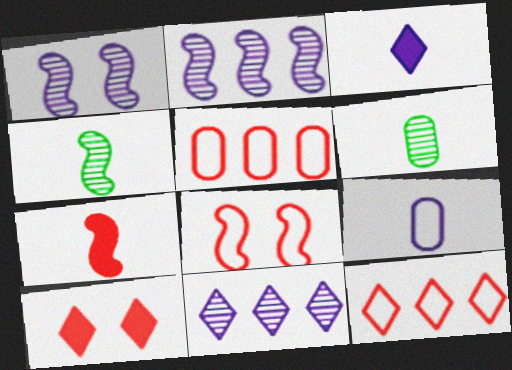[]